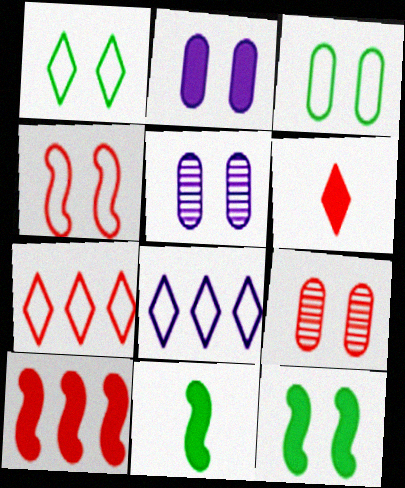[[2, 3, 9], 
[5, 7, 11], 
[8, 9, 11]]